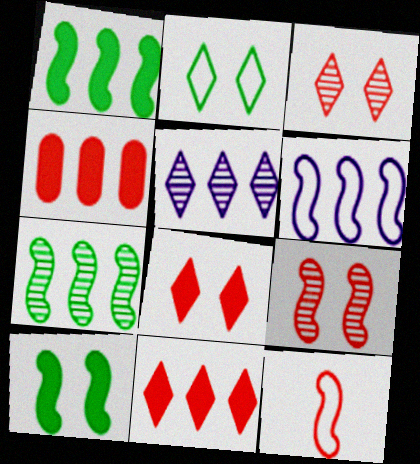[[3, 4, 12]]